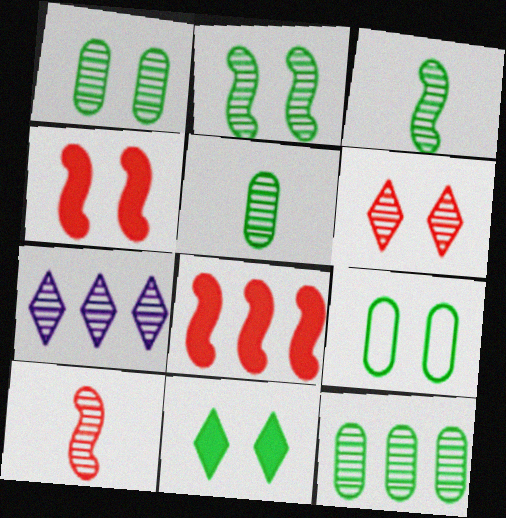[[1, 5, 12], 
[1, 7, 10], 
[2, 9, 11]]